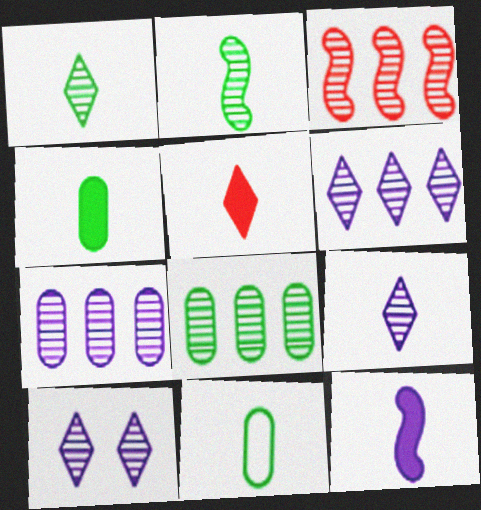[[3, 6, 8], 
[4, 5, 12], 
[6, 9, 10]]